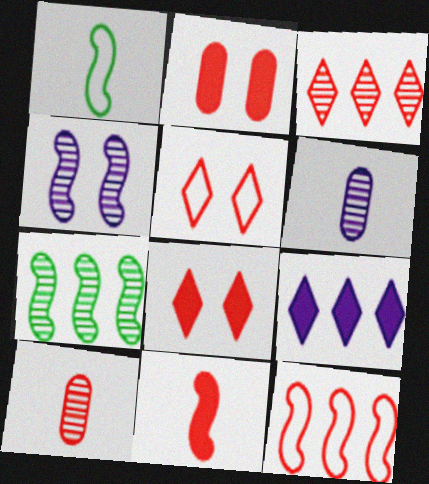[[8, 10, 12]]